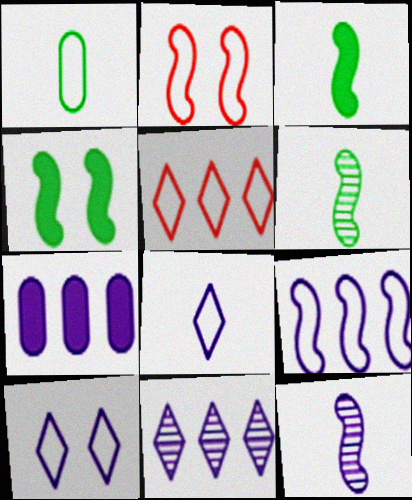[[7, 9, 11], 
[7, 10, 12]]